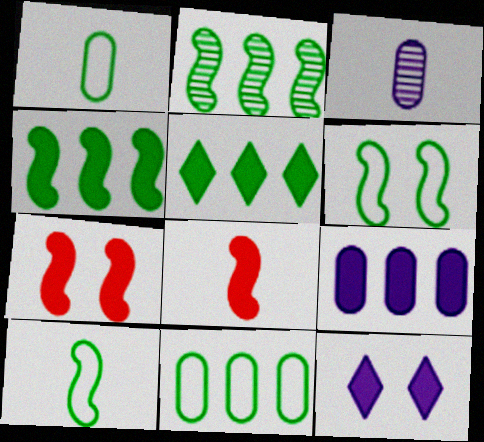[[2, 5, 11]]